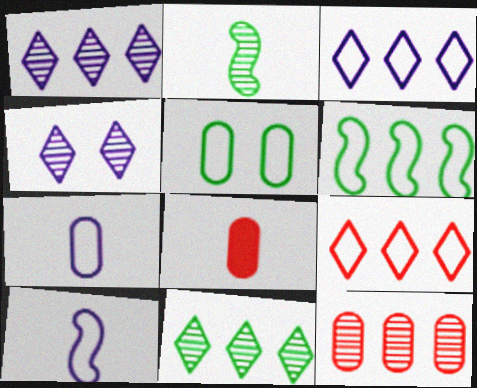[[2, 4, 12], 
[4, 6, 8], 
[5, 9, 10]]